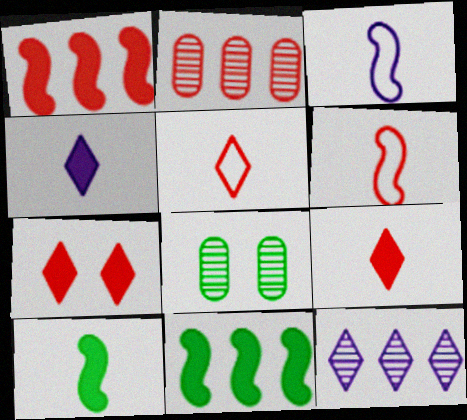[[2, 6, 7]]